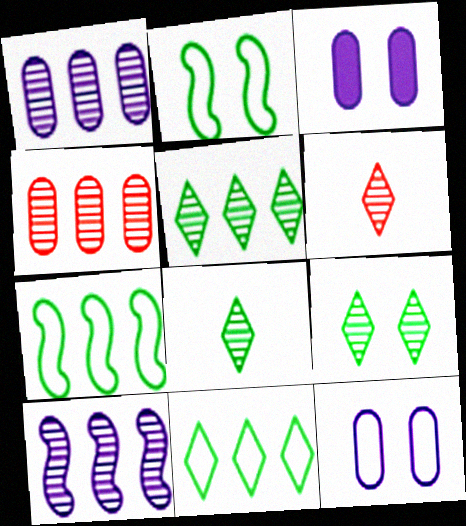[[3, 6, 7], 
[4, 5, 10], 
[5, 8, 9]]